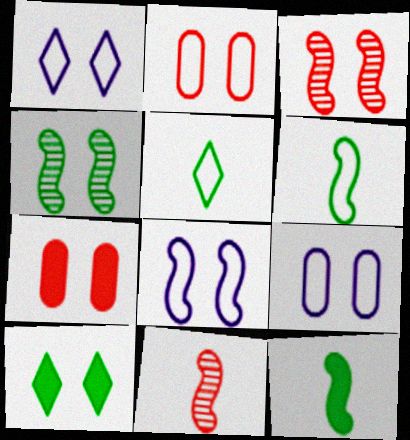[[1, 4, 7], 
[1, 8, 9], 
[3, 9, 10]]